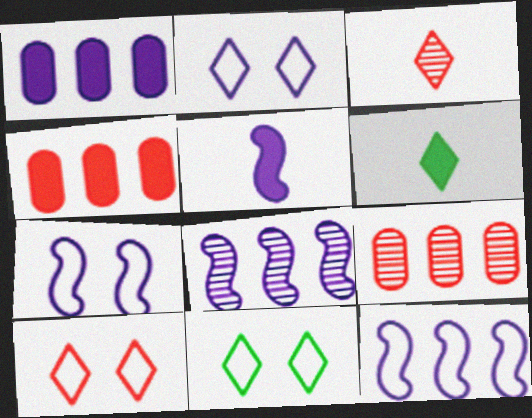[[2, 10, 11], 
[5, 7, 8], 
[5, 9, 11], 
[6, 7, 9]]